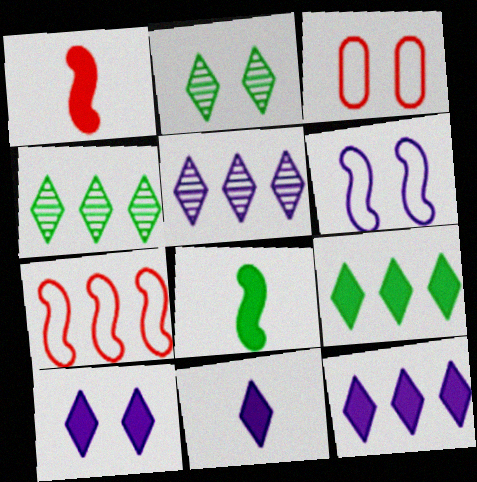[[3, 5, 8], 
[10, 11, 12]]